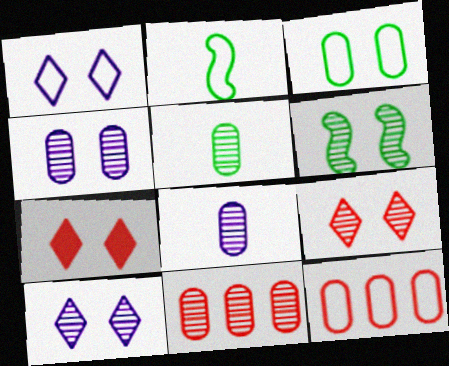[[1, 2, 12], 
[4, 5, 11], 
[4, 6, 9]]